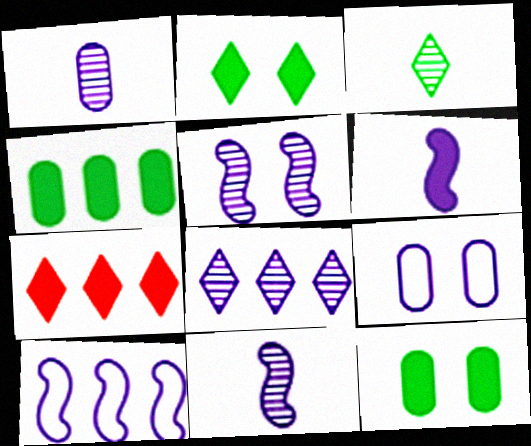[[1, 5, 8], 
[5, 6, 10], 
[6, 7, 12], 
[6, 8, 9]]